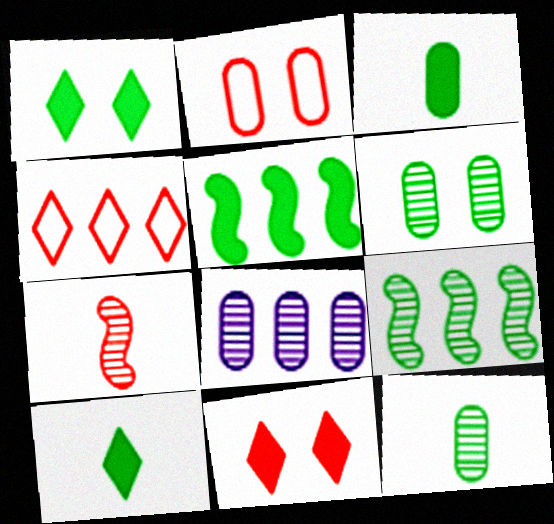[[1, 3, 5], 
[2, 3, 8], 
[4, 5, 8]]